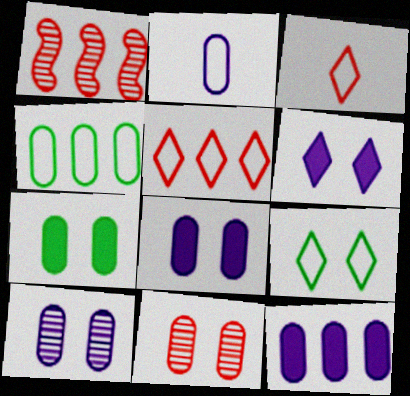[[2, 10, 12]]